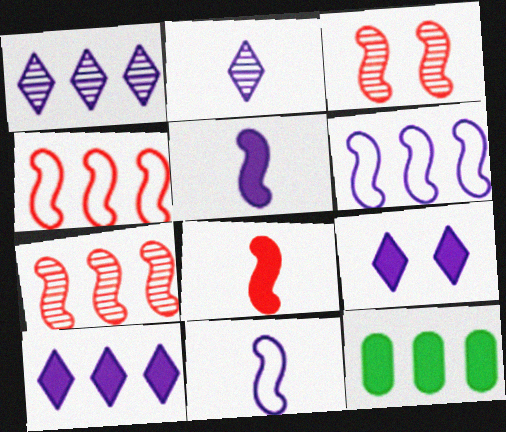[[1, 4, 12], 
[3, 4, 8], 
[8, 9, 12]]